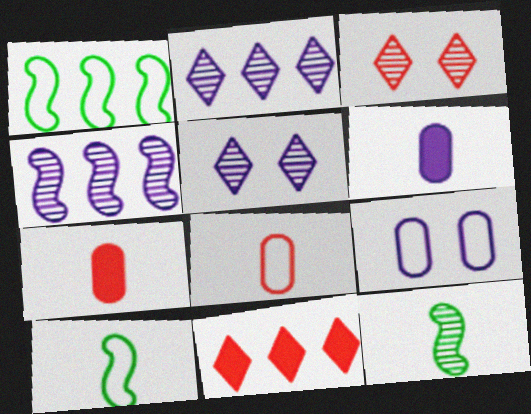[[1, 3, 6], 
[1, 5, 7], 
[9, 11, 12]]